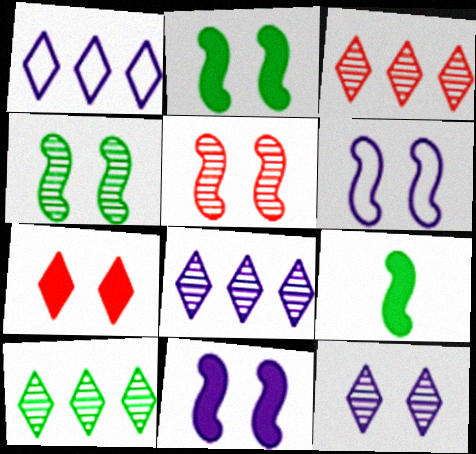[[2, 5, 6], 
[3, 8, 10]]